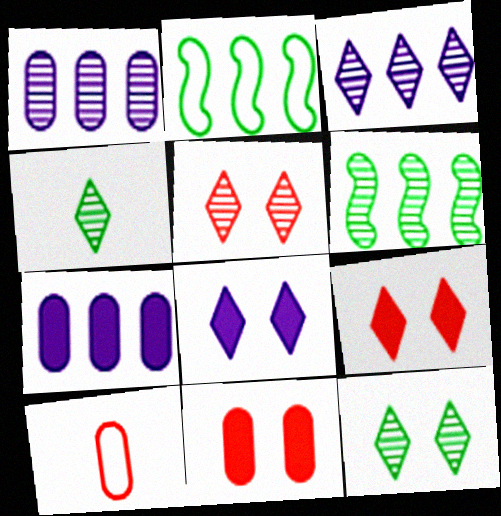[[3, 4, 5], 
[6, 8, 10]]